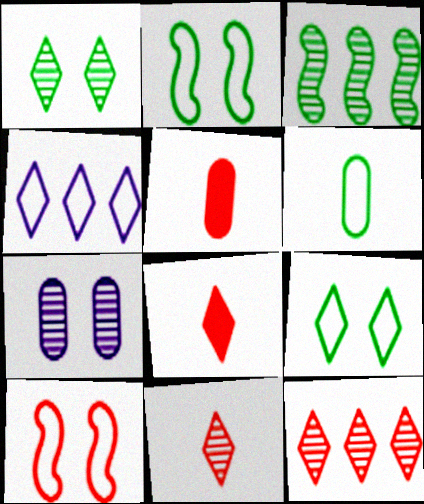[[1, 4, 8], 
[3, 7, 11], 
[4, 6, 10], 
[5, 10, 12]]